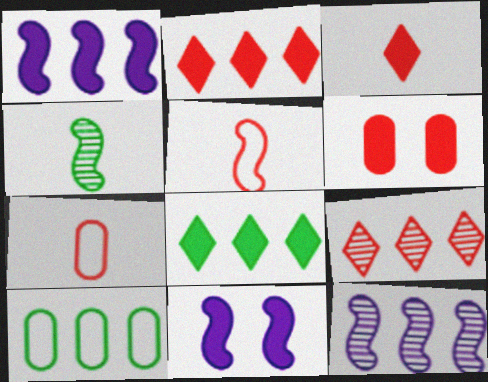[[1, 9, 10], 
[2, 10, 12], 
[5, 6, 9]]